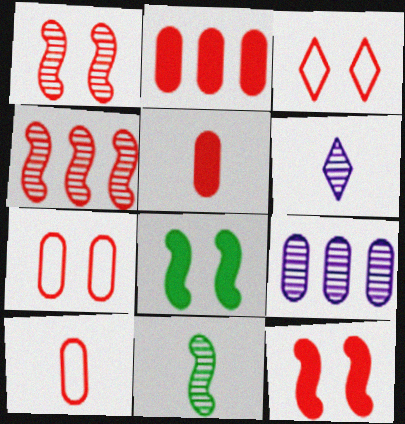[[3, 4, 5]]